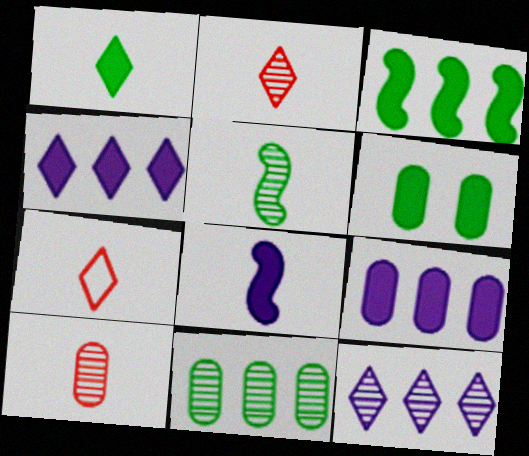[[1, 3, 6]]